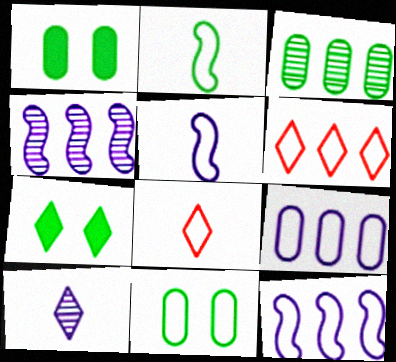[[1, 4, 8], 
[2, 3, 7], 
[5, 6, 11], 
[6, 7, 10], 
[8, 11, 12]]